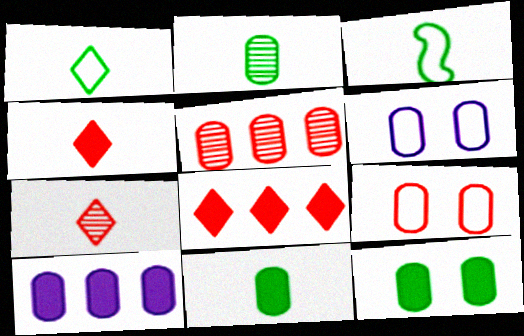[[2, 9, 10], 
[5, 6, 11]]